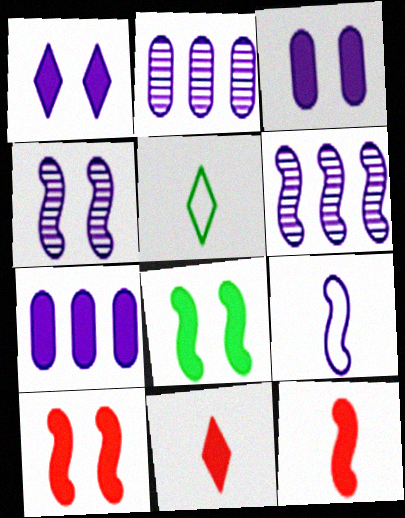[[1, 2, 9], 
[2, 5, 10], 
[7, 8, 11]]